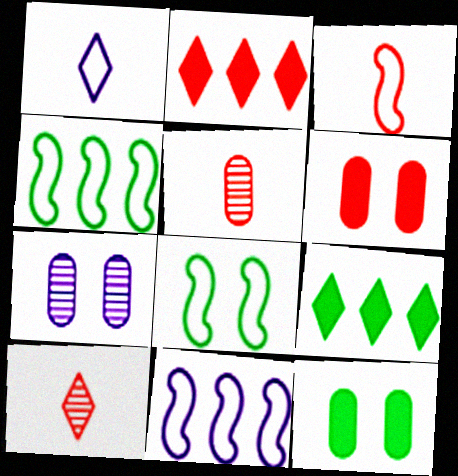[[3, 7, 9], 
[3, 8, 11], 
[10, 11, 12]]